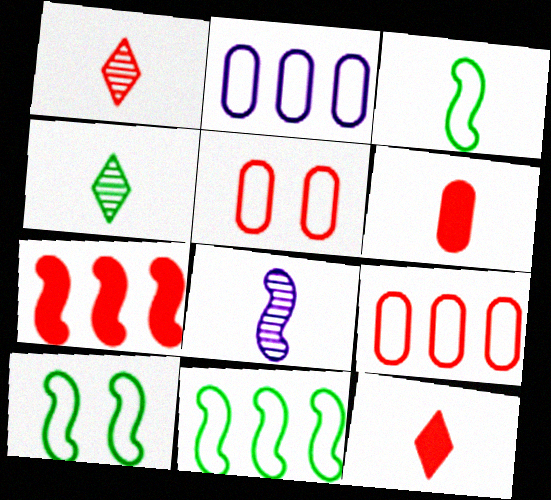[[1, 5, 7], 
[3, 10, 11], 
[7, 8, 10]]